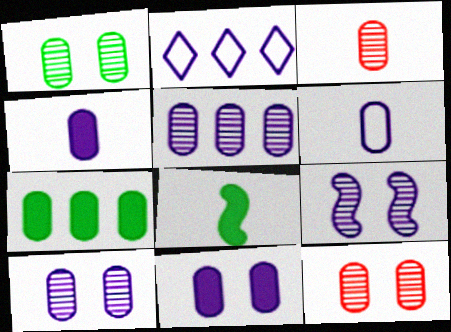[[1, 3, 5], 
[1, 10, 12], 
[2, 4, 9], 
[2, 8, 12], 
[5, 6, 11], 
[6, 7, 12]]